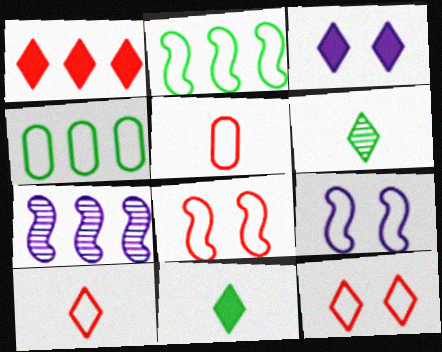[[1, 3, 11], 
[1, 4, 7], 
[4, 9, 10]]